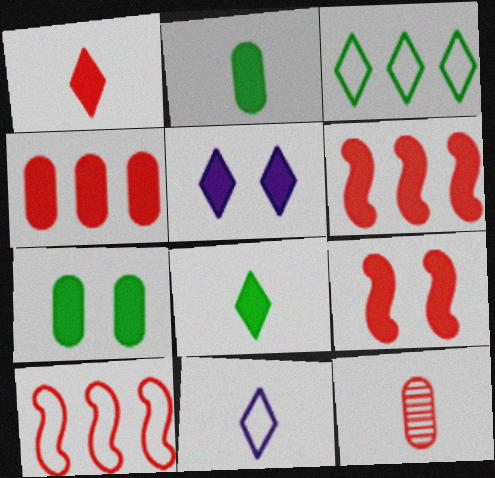[[1, 4, 9], 
[2, 5, 6], 
[5, 7, 9]]